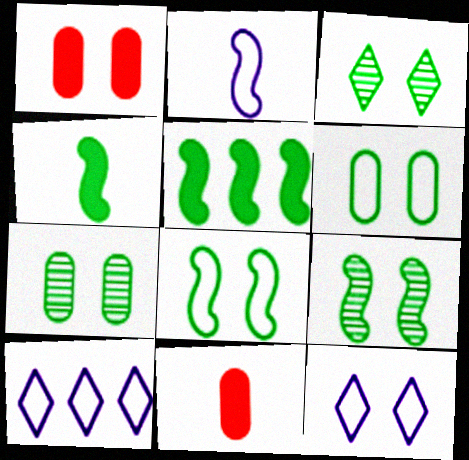[[1, 9, 12], 
[3, 7, 9], 
[9, 10, 11]]